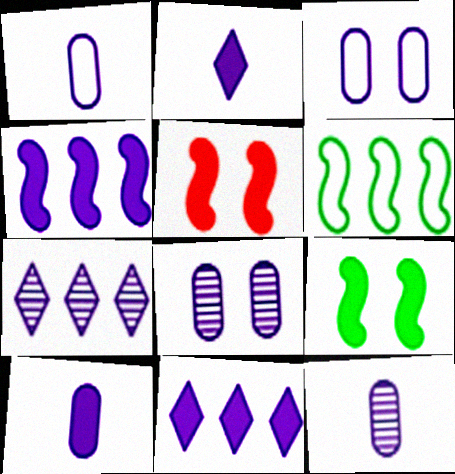[[1, 10, 12]]